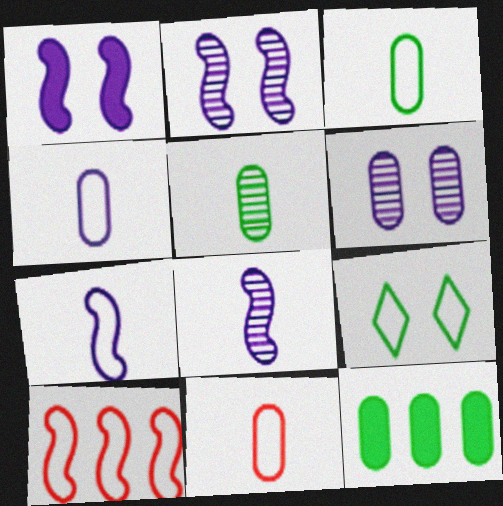[[3, 4, 11], 
[4, 9, 10], 
[6, 11, 12]]